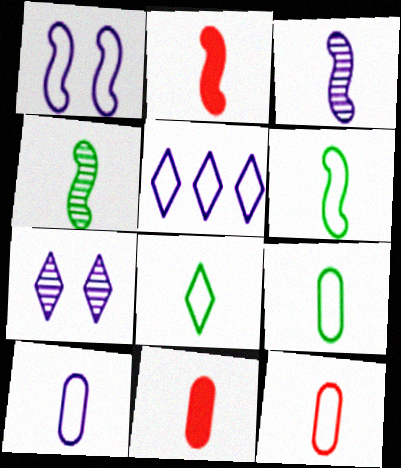[[1, 5, 10], 
[2, 3, 6], 
[3, 8, 11], 
[6, 8, 9], 
[9, 10, 12]]